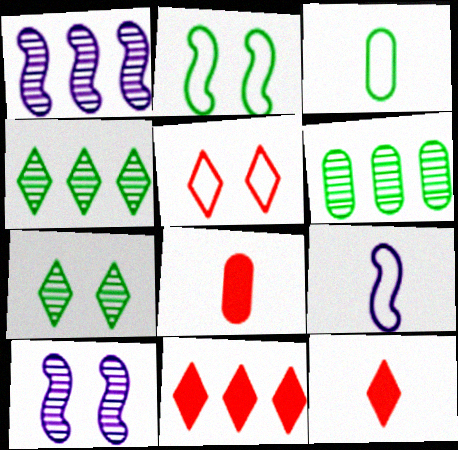[[3, 10, 11]]